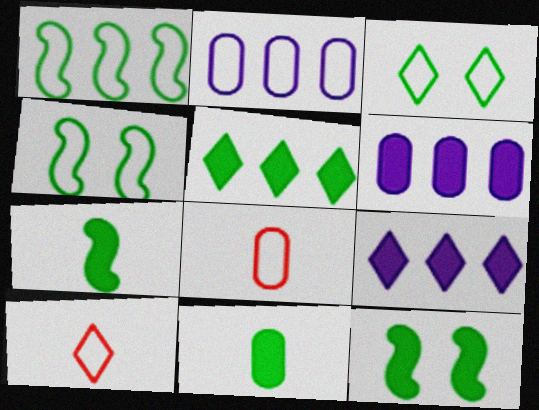[[2, 4, 10], 
[5, 11, 12]]